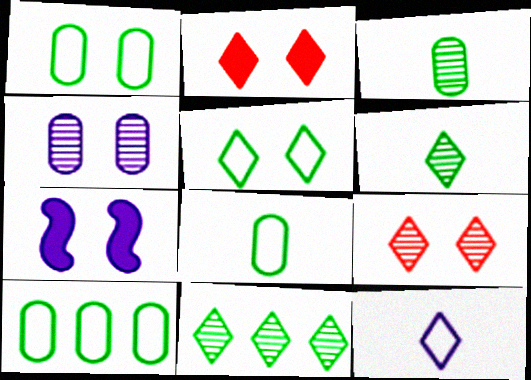[[1, 7, 9], 
[1, 8, 10], 
[2, 11, 12]]